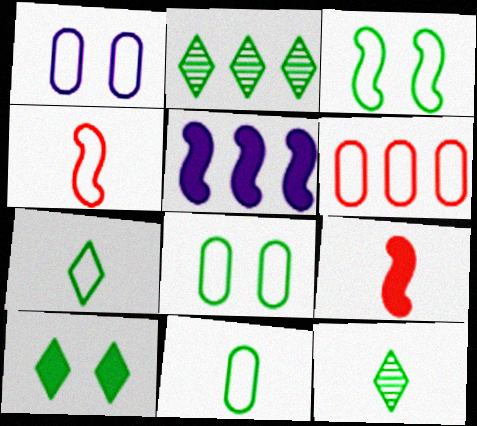[[1, 2, 9], 
[1, 6, 11], 
[2, 5, 6], 
[2, 7, 10]]